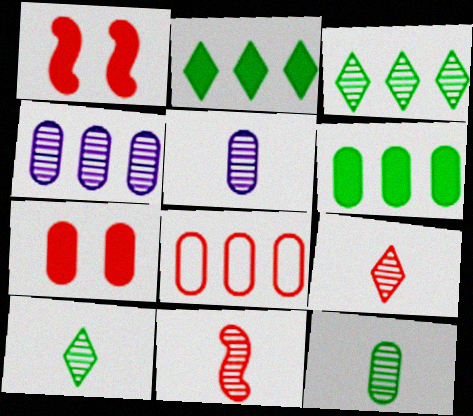[[1, 8, 9], 
[4, 6, 8], 
[5, 10, 11]]